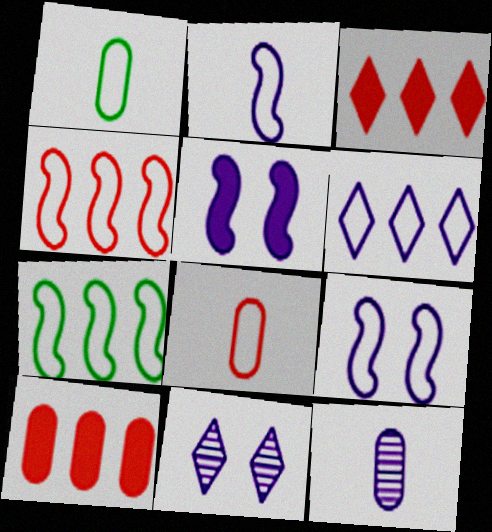[[5, 6, 12]]